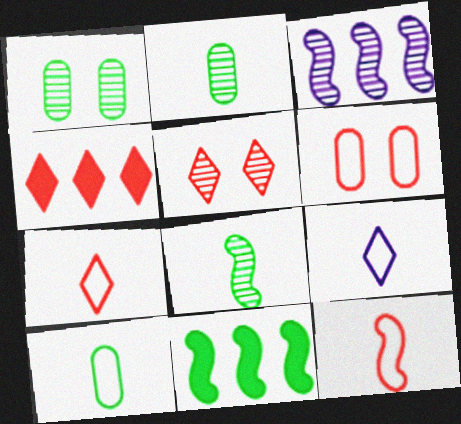[[2, 3, 5], 
[4, 5, 7], 
[9, 10, 12]]